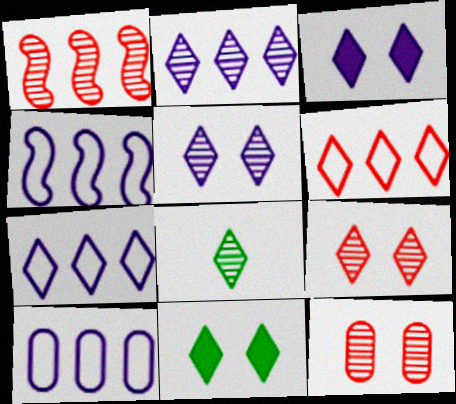[[2, 8, 9], 
[3, 6, 8], 
[4, 7, 10]]